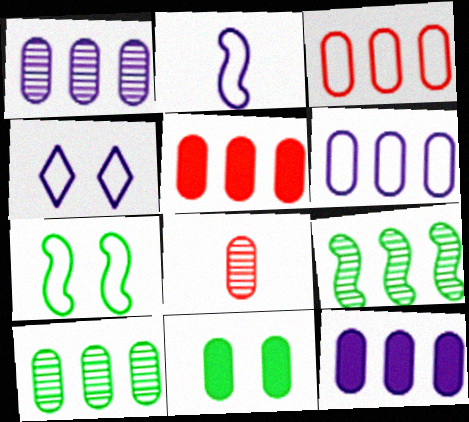[[1, 6, 12], 
[2, 4, 6], 
[3, 10, 12], 
[5, 6, 10], 
[6, 8, 11]]